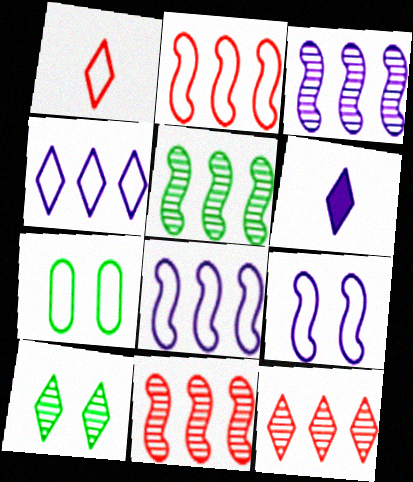[[1, 7, 8], 
[3, 5, 11], 
[6, 7, 11]]